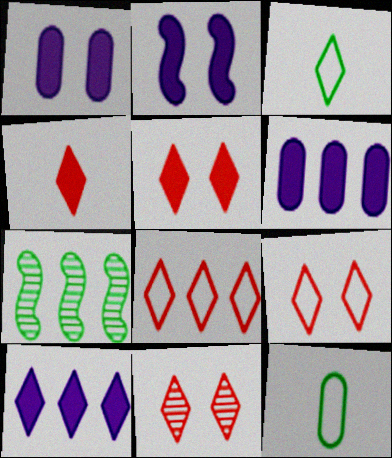[[3, 10, 11], 
[4, 8, 11], 
[5, 9, 11], 
[6, 7, 8]]